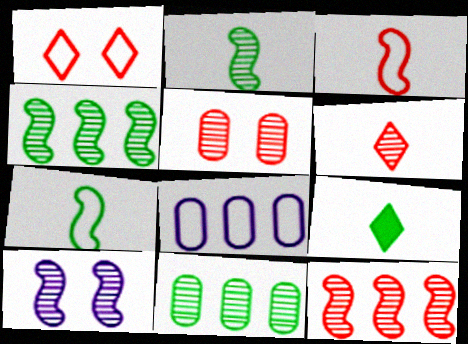[[1, 7, 8], 
[2, 10, 12], 
[5, 6, 12], 
[6, 10, 11]]